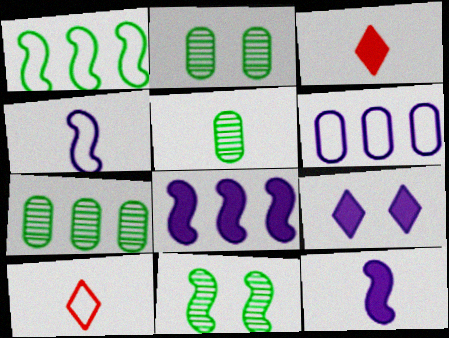[[2, 5, 7], 
[2, 8, 10], 
[3, 4, 5], 
[3, 6, 11], 
[5, 10, 12]]